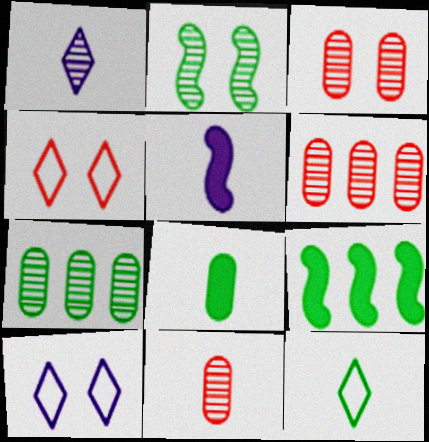[[1, 2, 6], 
[3, 6, 11], 
[4, 5, 7], 
[5, 11, 12], 
[9, 10, 11]]